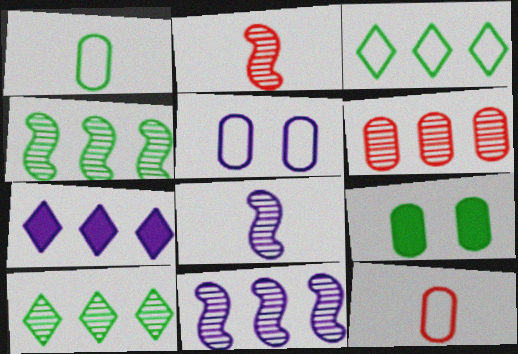[[5, 7, 8], 
[6, 10, 11]]